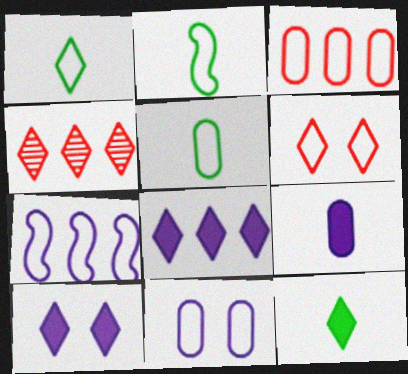[[1, 2, 5], 
[1, 4, 10], 
[3, 5, 11], 
[5, 6, 7]]